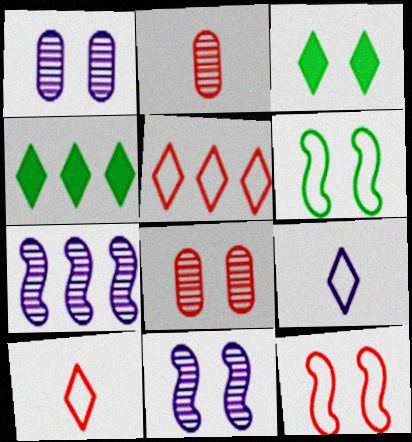[[1, 3, 12]]